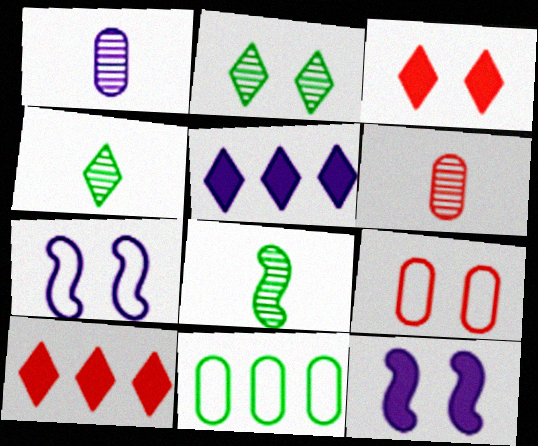[[1, 5, 7], 
[2, 9, 12], 
[5, 8, 9]]